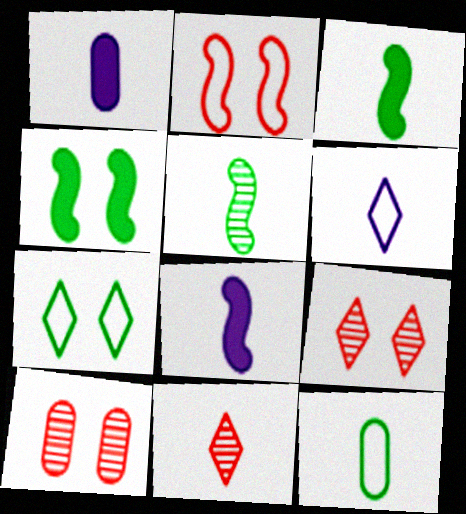[[8, 11, 12]]